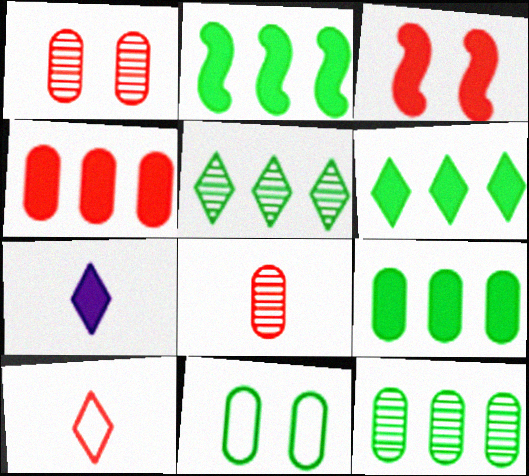[[2, 6, 9], 
[3, 7, 9]]